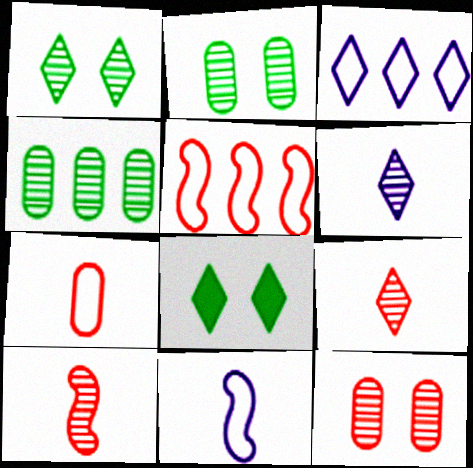[[3, 8, 9]]